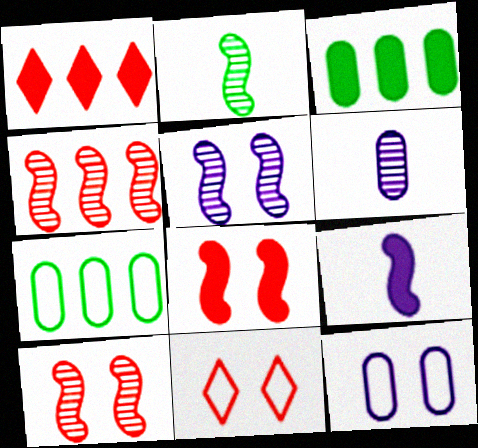[[1, 2, 12], 
[2, 4, 5]]